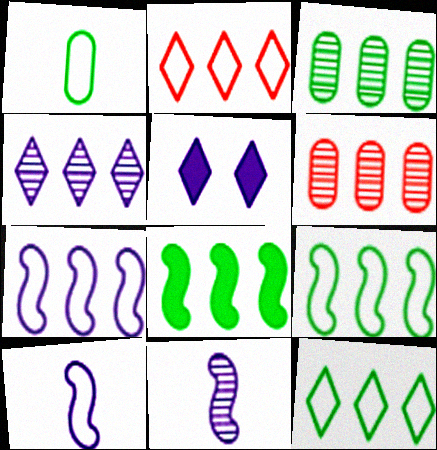[[3, 8, 12]]